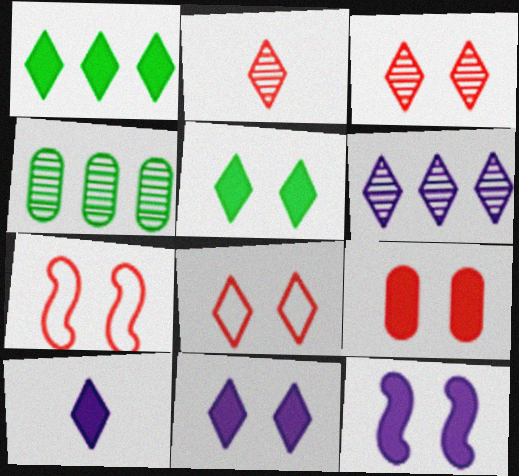[[3, 7, 9], 
[4, 7, 10], 
[5, 9, 12]]